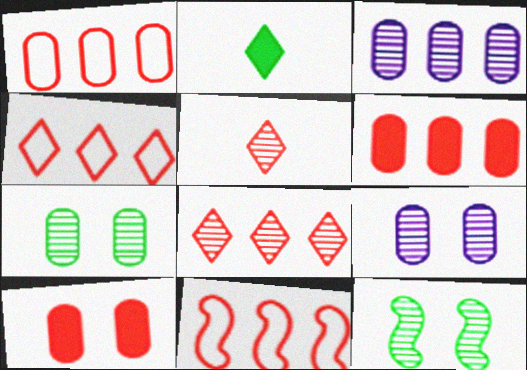[[1, 4, 11], 
[2, 9, 11], 
[3, 5, 12], 
[5, 10, 11], 
[6, 8, 11]]